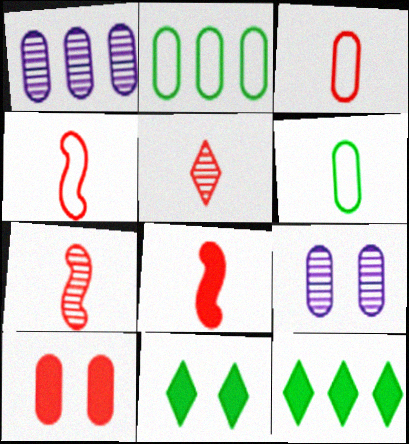[[1, 4, 11], 
[1, 6, 10], 
[3, 5, 8], 
[4, 7, 8], 
[4, 9, 12]]